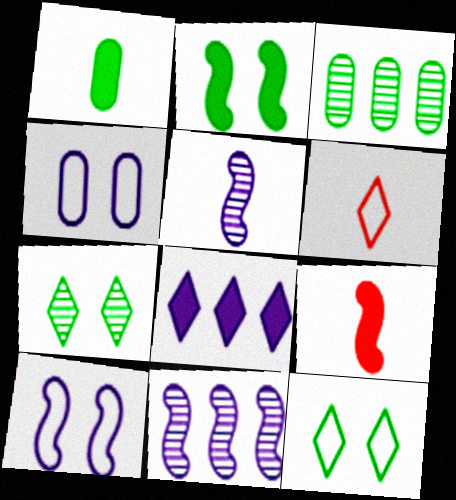[[1, 5, 6], 
[4, 5, 8], 
[6, 7, 8]]